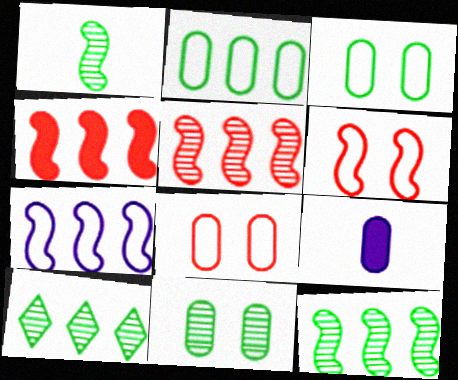[[1, 10, 11], 
[4, 7, 12], 
[6, 9, 10]]